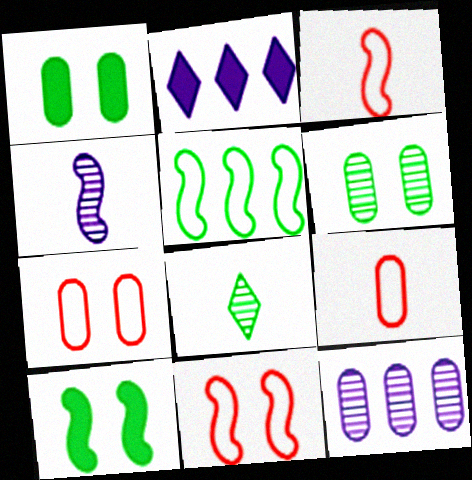[[1, 5, 8], 
[1, 9, 12], 
[2, 3, 6]]